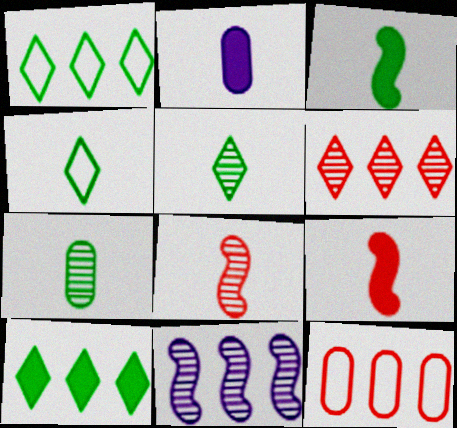[[2, 4, 8], 
[3, 4, 7], 
[10, 11, 12]]